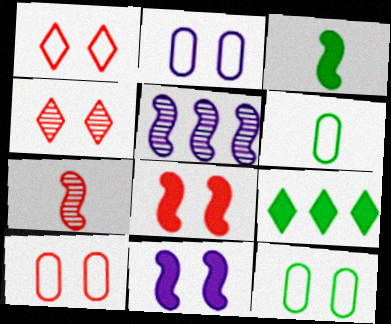[[2, 7, 9], 
[2, 10, 12], 
[4, 8, 10], 
[4, 11, 12]]